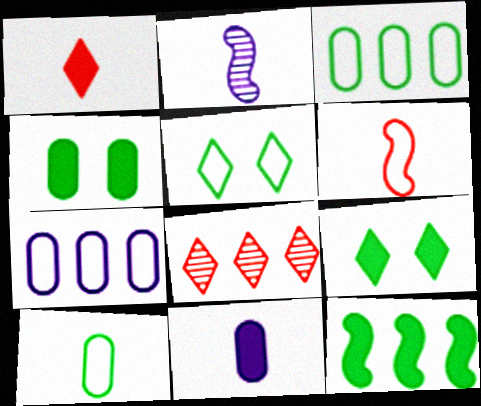[[1, 2, 10], 
[5, 6, 7], 
[7, 8, 12]]